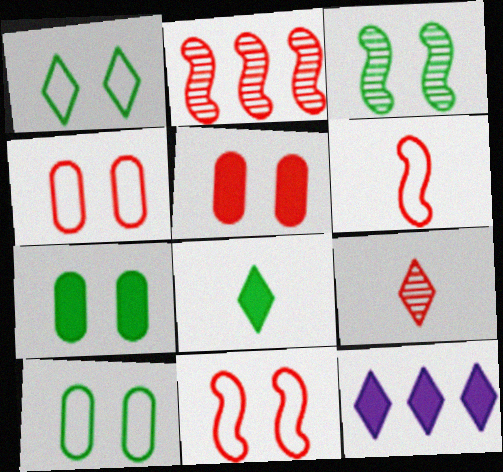[[1, 3, 7], 
[1, 9, 12]]